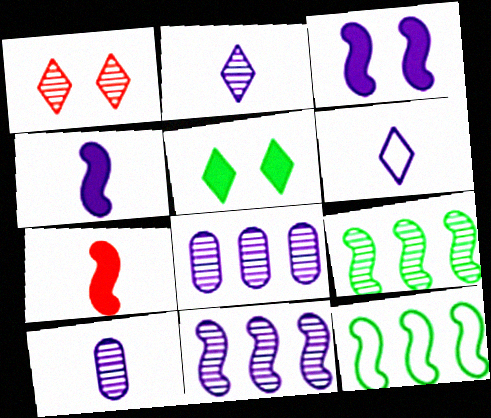[[1, 9, 10], 
[3, 6, 8], 
[4, 6, 10]]